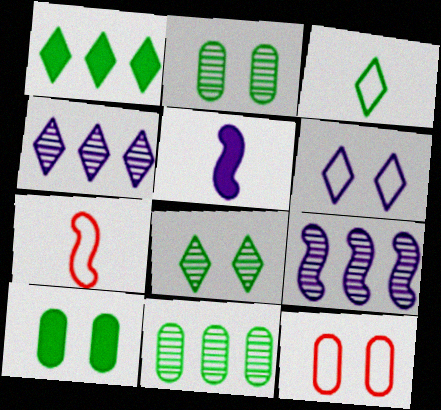[[1, 3, 8], 
[4, 7, 10]]